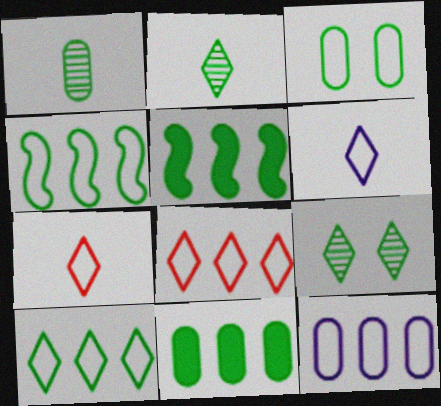[[1, 3, 11], 
[2, 3, 5], 
[4, 8, 12]]